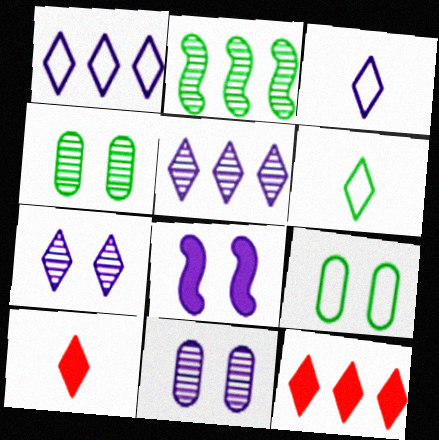[[6, 7, 12]]